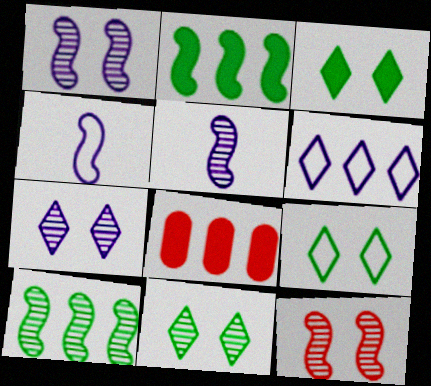[[2, 4, 12], 
[3, 9, 11], 
[4, 8, 11], 
[5, 8, 9], 
[5, 10, 12], 
[6, 8, 10]]